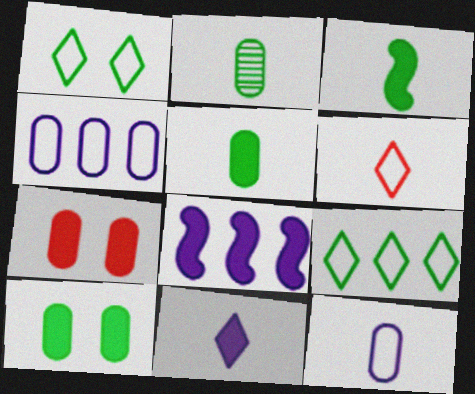[[2, 4, 7]]